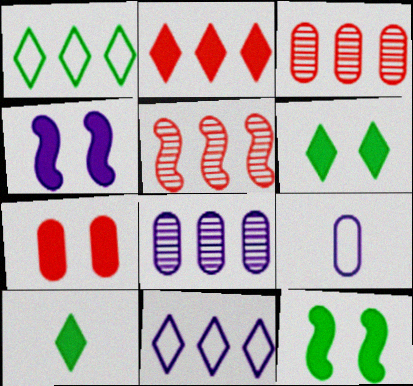[[4, 6, 7], 
[5, 6, 9]]